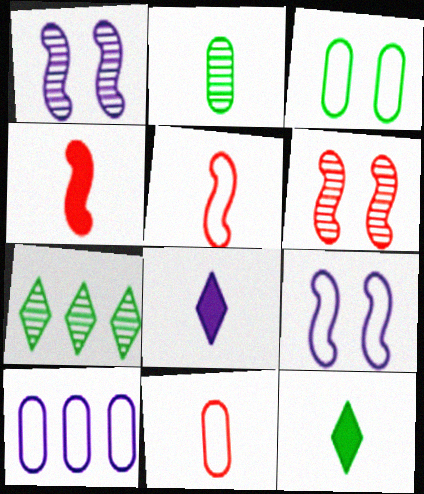[[1, 8, 10], 
[2, 5, 8], 
[3, 10, 11], 
[6, 10, 12]]